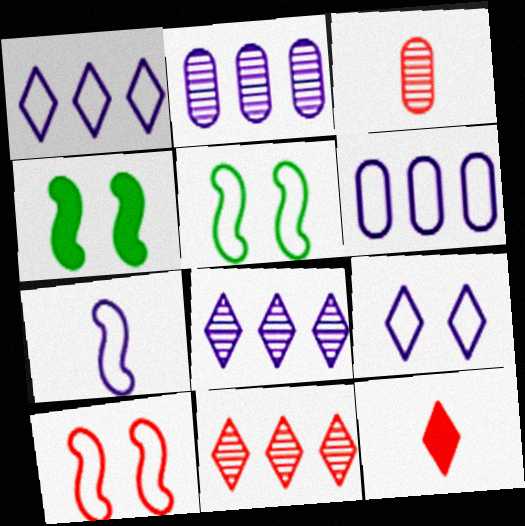[[1, 3, 4], 
[2, 5, 12], 
[6, 7, 9]]